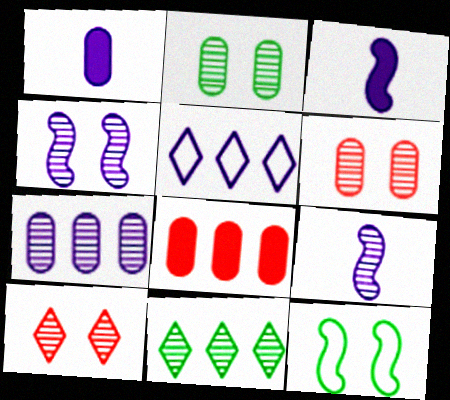[[1, 4, 5], 
[2, 4, 10], 
[6, 9, 11]]